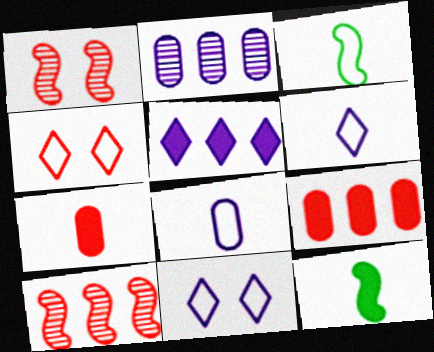[[2, 4, 12], 
[4, 7, 10]]